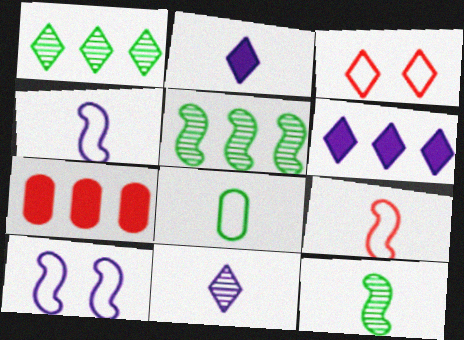[[1, 2, 3]]